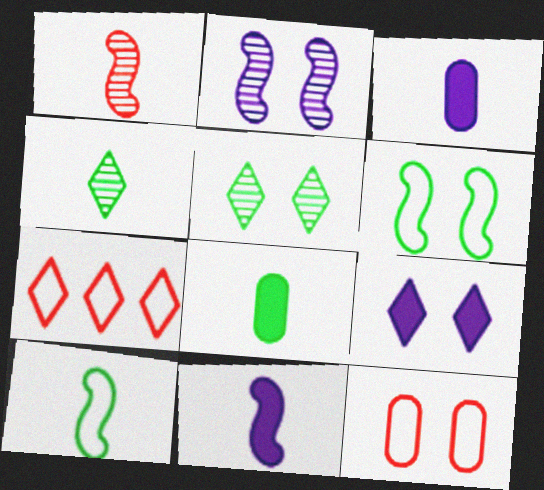[[1, 10, 11], 
[2, 7, 8], 
[4, 7, 9], 
[4, 8, 10]]